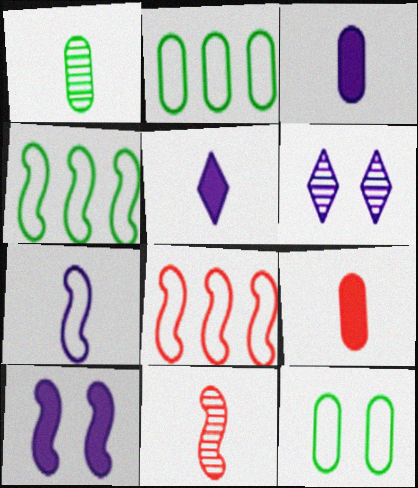[[4, 6, 9], 
[4, 10, 11]]